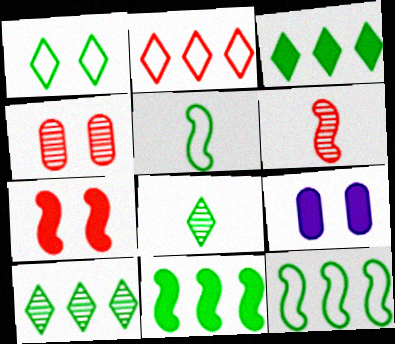[[1, 3, 8]]